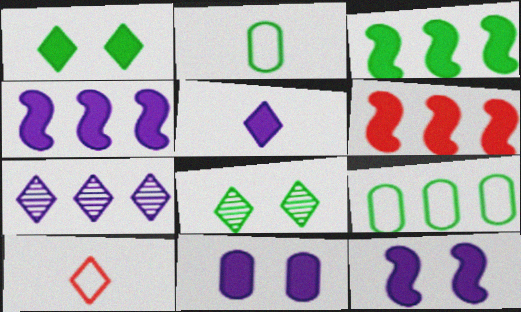[[1, 7, 10], 
[2, 3, 8], 
[3, 4, 6], 
[4, 5, 11], 
[6, 7, 9]]